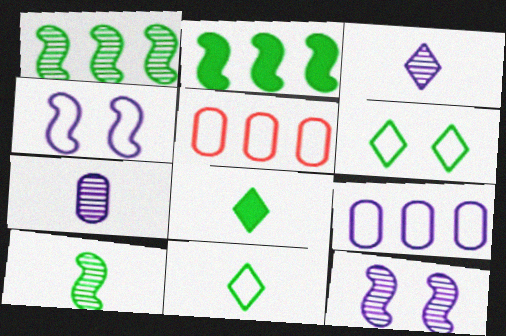[[4, 5, 11], 
[5, 8, 12]]